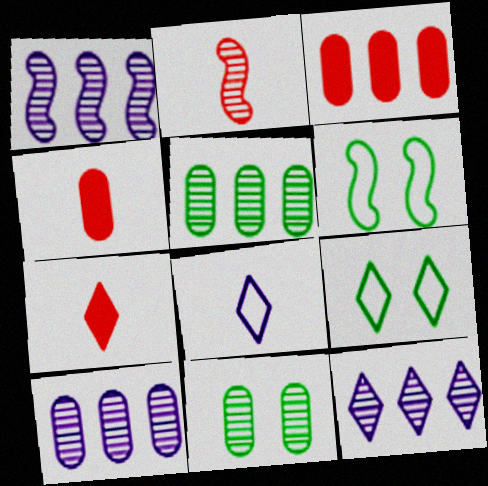[[1, 4, 9], 
[1, 10, 12], 
[2, 11, 12], 
[4, 6, 12], 
[6, 7, 10], 
[7, 9, 12]]